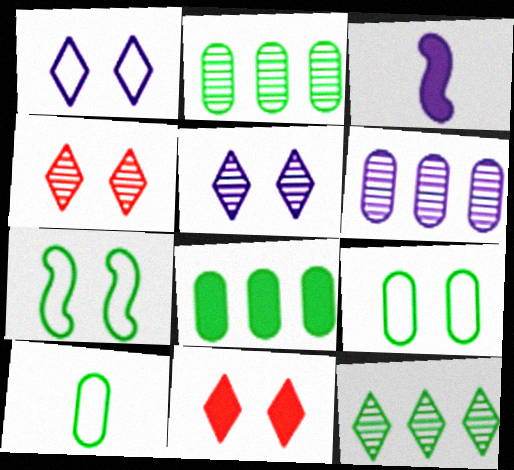[[1, 3, 6], 
[3, 8, 11]]